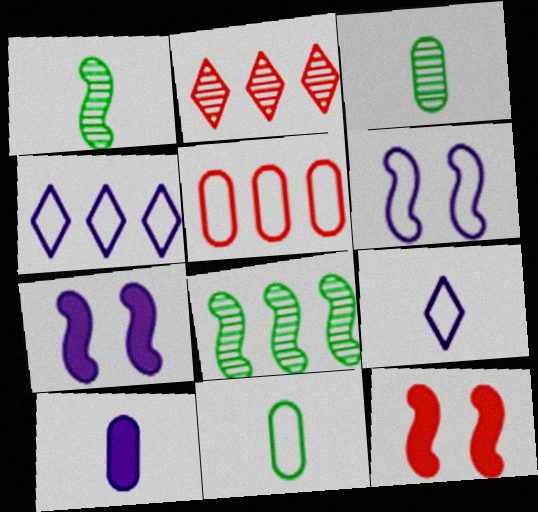[[2, 7, 11], 
[3, 4, 12]]